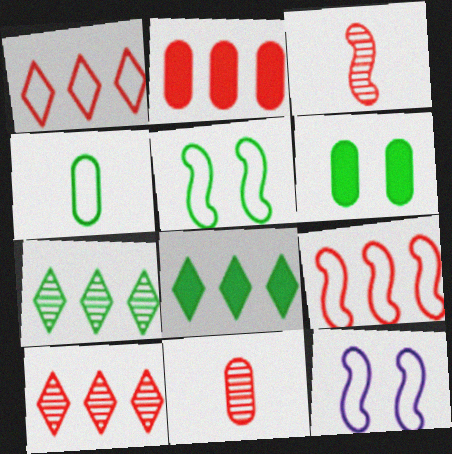[[1, 4, 12], 
[2, 9, 10], 
[8, 11, 12]]